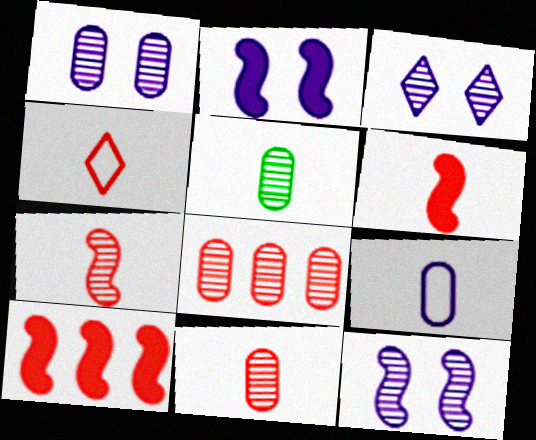[[1, 3, 12], 
[1, 5, 8], 
[4, 6, 11]]